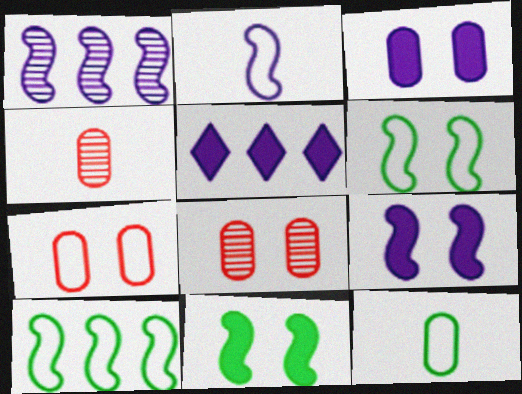[[1, 2, 9], 
[4, 5, 6]]